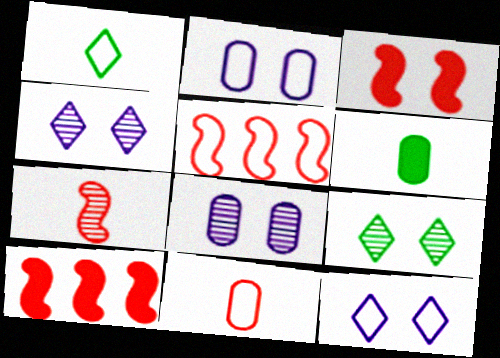[[1, 2, 5], 
[1, 8, 10], 
[2, 3, 9], 
[3, 5, 7], 
[4, 5, 6]]